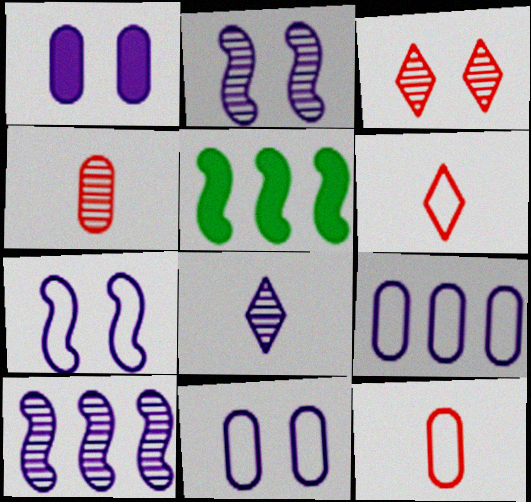[]